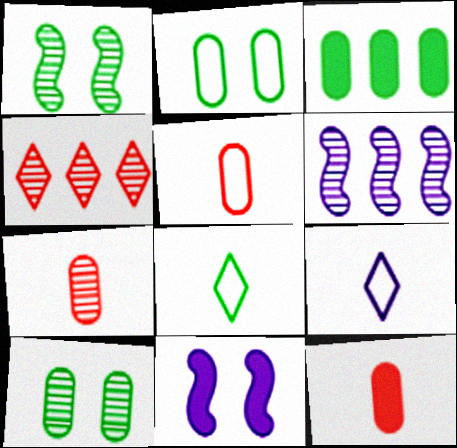[[1, 3, 8], 
[5, 7, 12]]